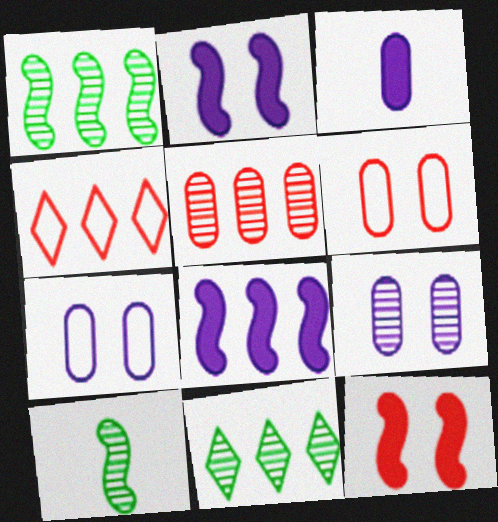[]